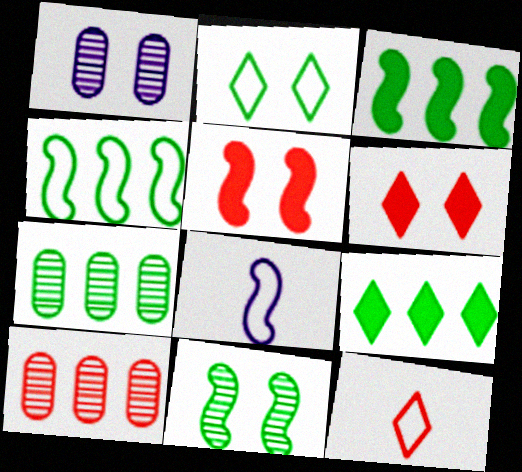[[1, 2, 5], 
[1, 3, 12], 
[4, 7, 9], 
[5, 10, 12], 
[6, 7, 8]]